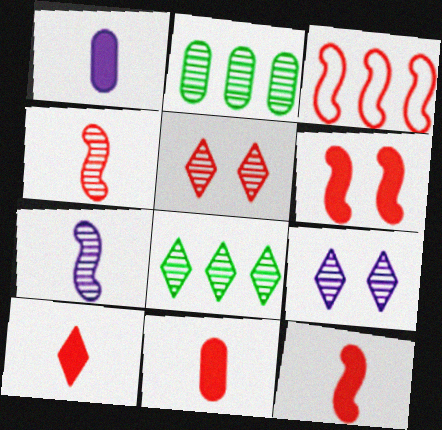[[2, 4, 9], 
[2, 5, 7], 
[3, 4, 6], 
[3, 5, 11], 
[10, 11, 12]]